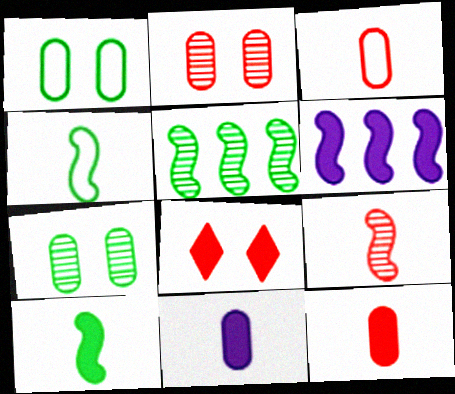[]